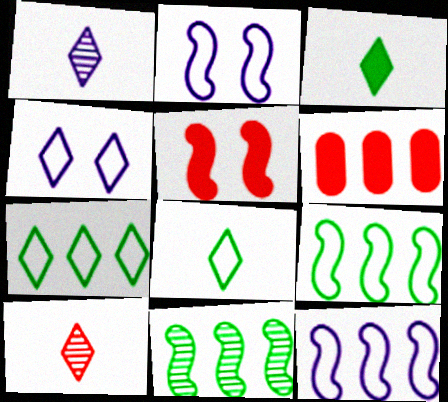[]